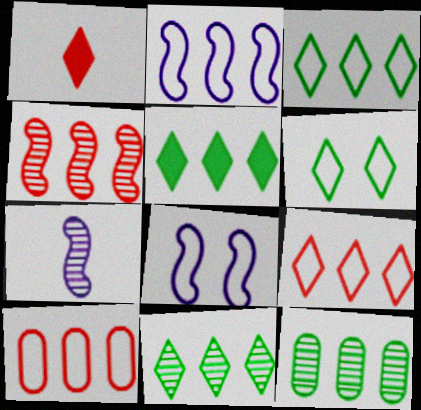[[1, 8, 12], 
[2, 3, 10], 
[3, 5, 11]]